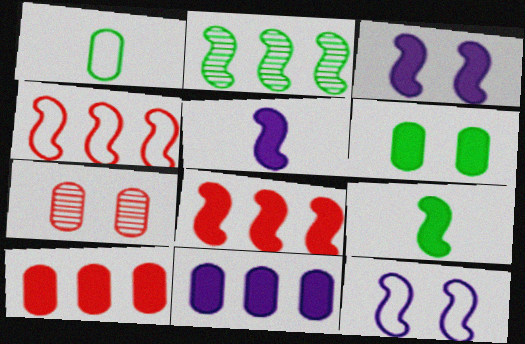[[1, 7, 11], 
[3, 8, 9]]